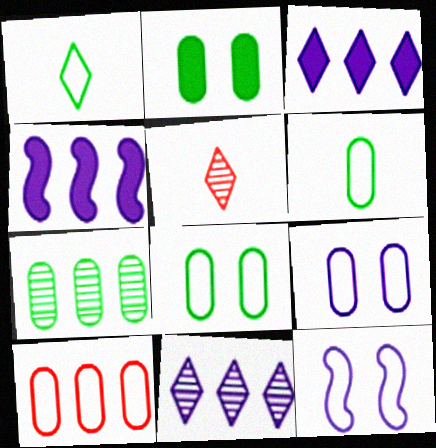[[1, 10, 12], 
[2, 6, 7], 
[4, 5, 8], 
[6, 9, 10]]